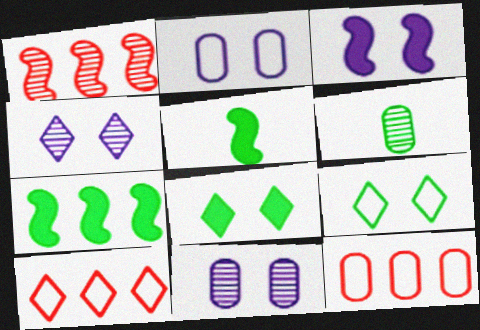[[1, 4, 6], 
[2, 3, 4], 
[3, 6, 10], 
[4, 5, 12], 
[5, 10, 11], 
[6, 7, 9]]